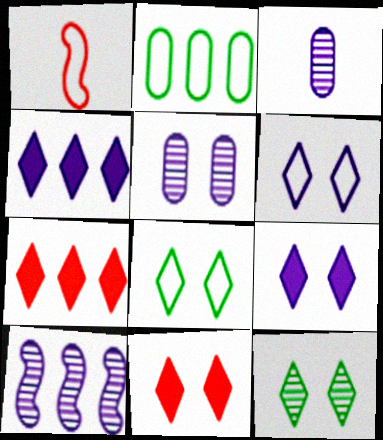[[1, 2, 6], 
[2, 7, 10], 
[6, 11, 12]]